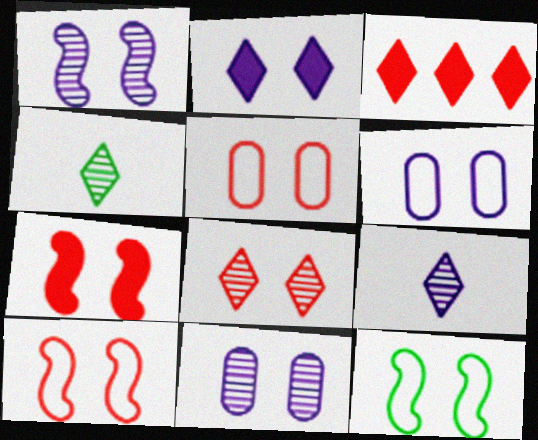[[1, 2, 6], 
[1, 7, 12], 
[5, 7, 8]]